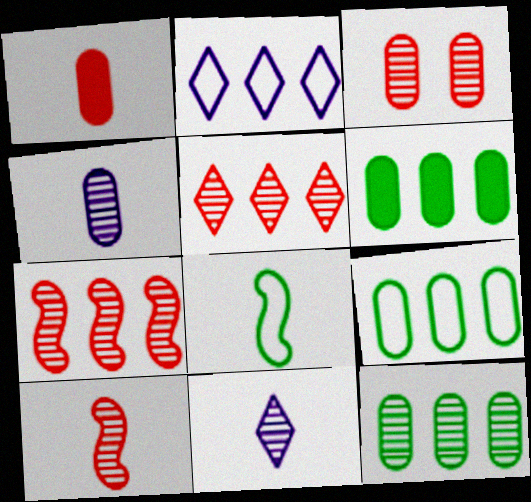[[1, 8, 11], 
[2, 6, 7], 
[3, 4, 12], 
[3, 5, 10], 
[6, 9, 12]]